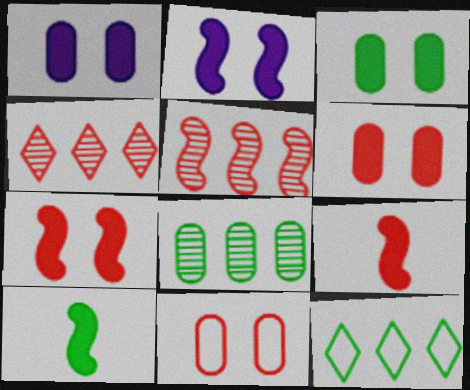[[1, 3, 6], 
[4, 9, 11]]